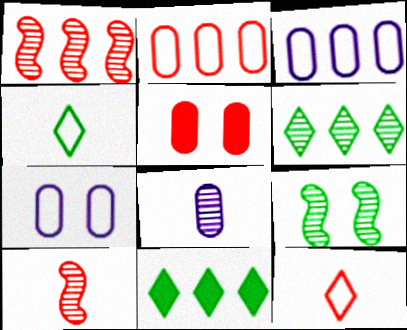[[1, 3, 11], 
[1, 5, 12], 
[7, 10, 11]]